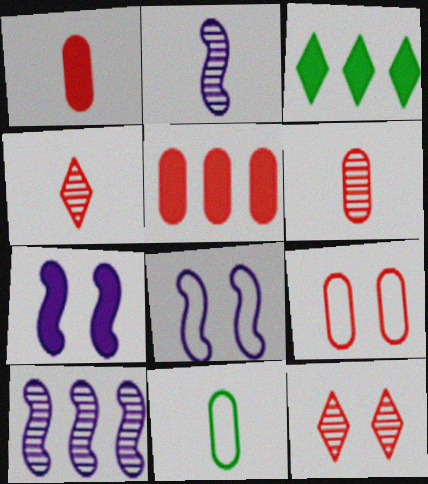[[1, 3, 7], 
[2, 3, 9], 
[3, 6, 8], 
[5, 6, 9]]